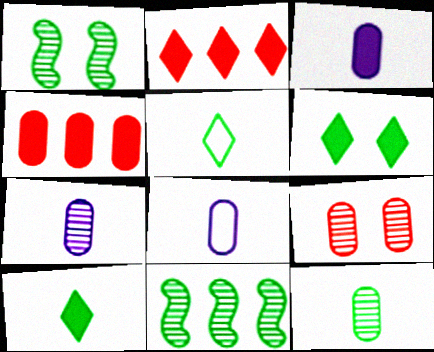[[1, 2, 8], 
[3, 7, 8]]